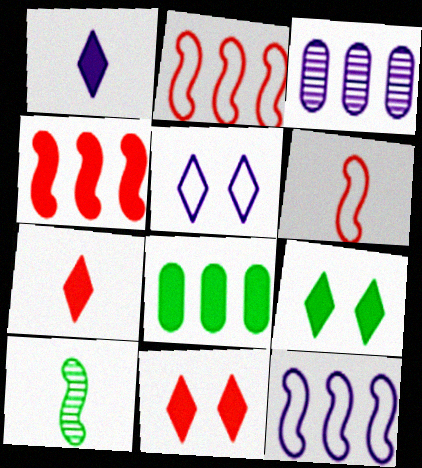[[3, 6, 9]]